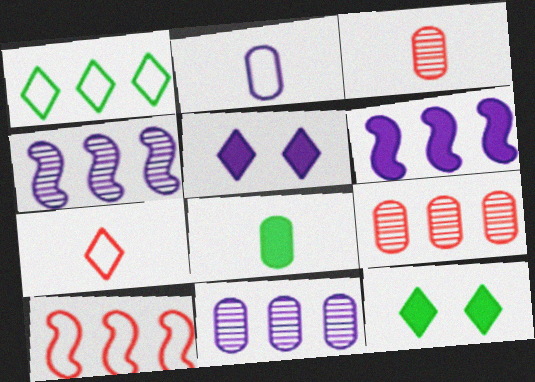[[1, 6, 9], 
[2, 3, 8], 
[2, 4, 5]]